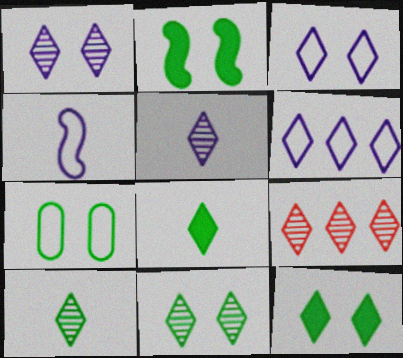[[1, 9, 10], 
[2, 7, 11], 
[3, 8, 9], 
[5, 9, 11]]